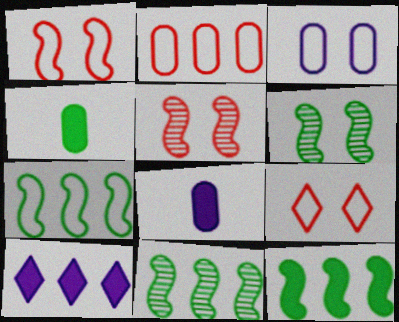[[2, 10, 11], 
[7, 11, 12], 
[8, 9, 11]]